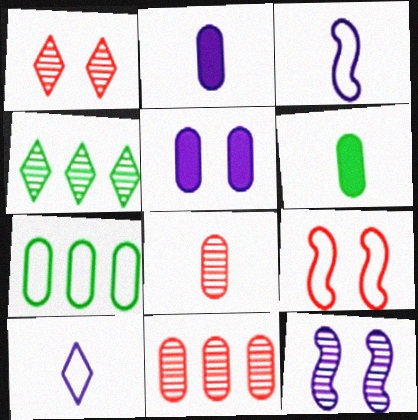[[2, 4, 9], 
[4, 8, 12], 
[5, 7, 8], 
[7, 9, 10]]